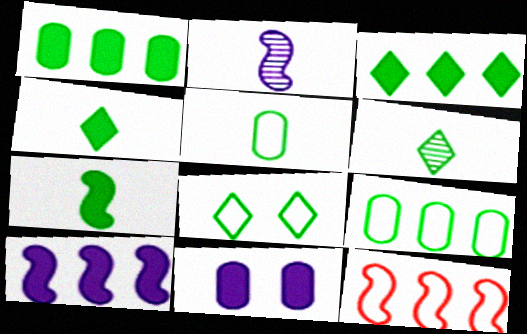[[3, 6, 8], 
[5, 6, 7], 
[6, 11, 12]]